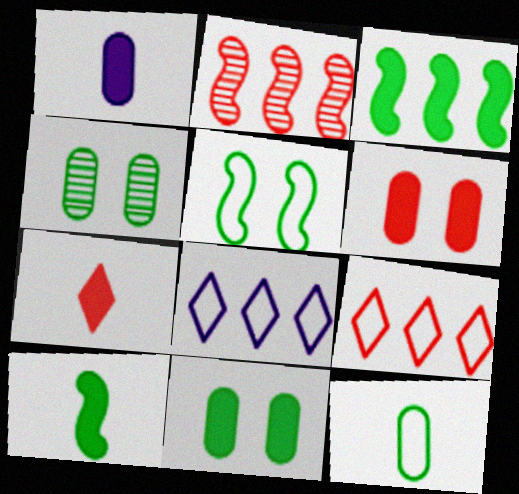[[1, 7, 10]]